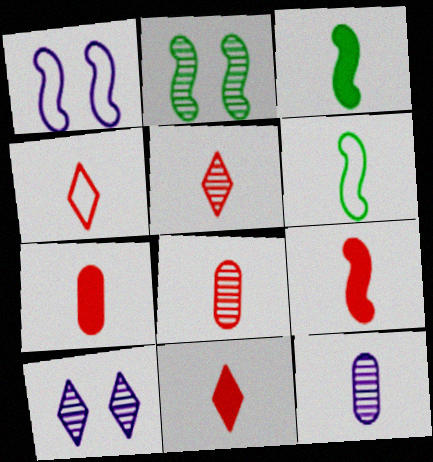[[3, 4, 12], 
[4, 5, 11], 
[4, 8, 9], 
[6, 11, 12], 
[7, 9, 11]]